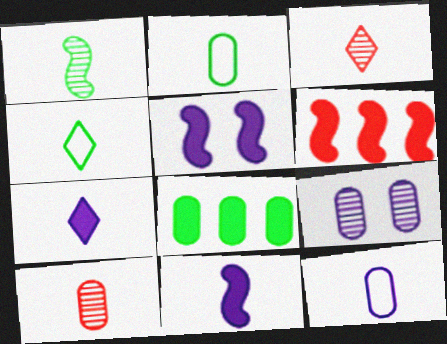[[2, 3, 11], 
[3, 4, 7], 
[4, 6, 9], 
[4, 10, 11]]